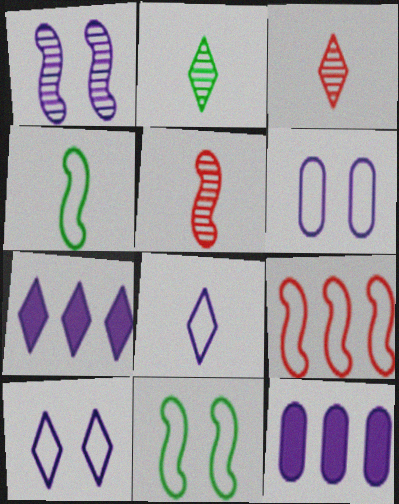[[1, 8, 12], 
[3, 11, 12]]